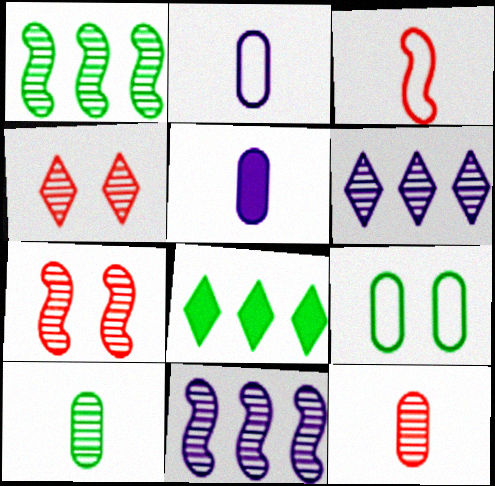[[2, 7, 8], 
[4, 10, 11], 
[6, 7, 10]]